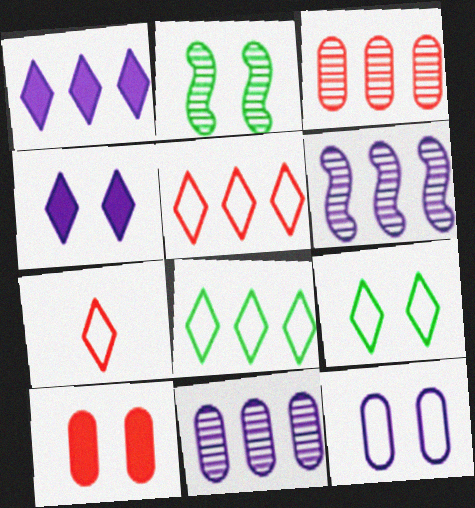[]